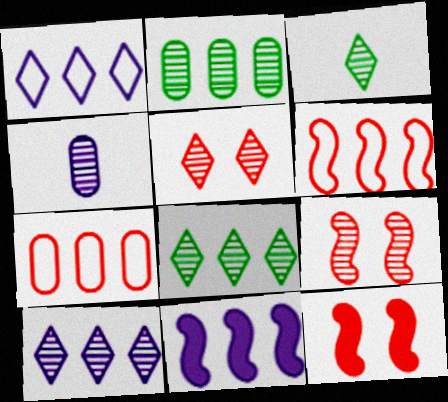[[3, 5, 10], 
[4, 8, 9], 
[7, 8, 11]]